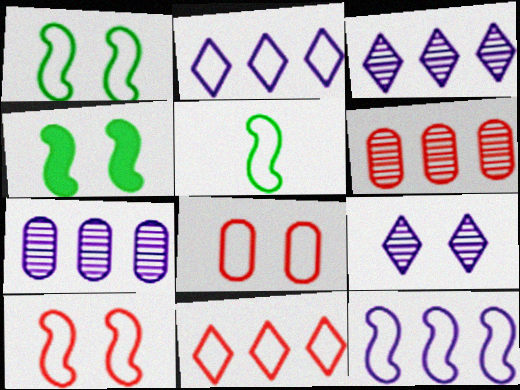[[2, 5, 8], 
[4, 8, 9], 
[5, 10, 12]]